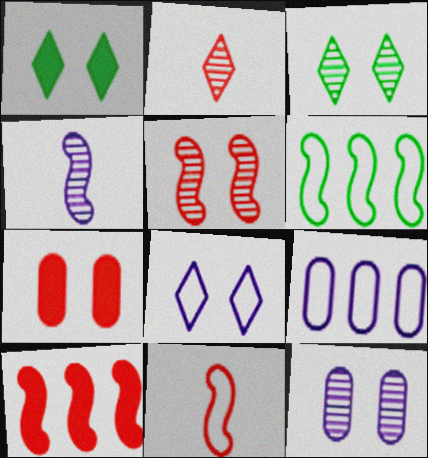[[3, 5, 12], 
[5, 10, 11]]